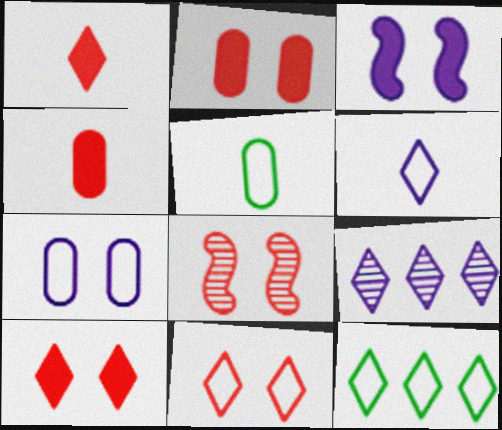[[2, 8, 11], 
[6, 11, 12]]